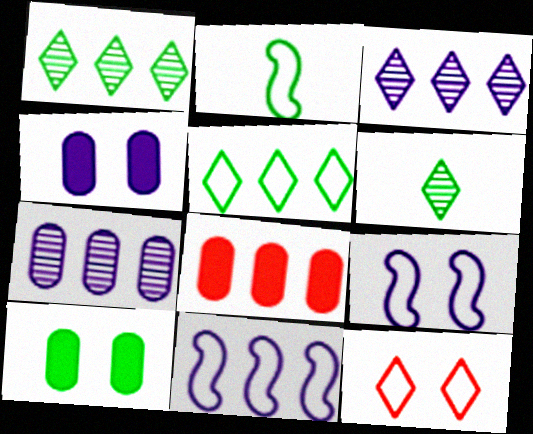[[1, 2, 10], 
[1, 8, 11], 
[6, 8, 9]]